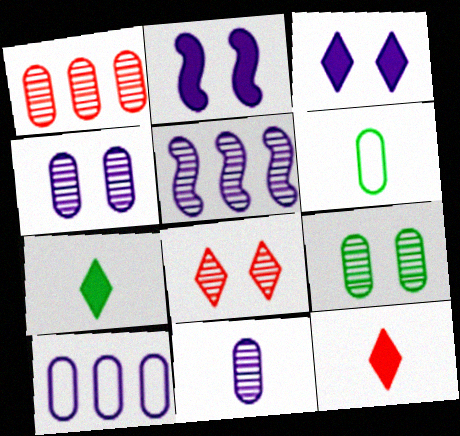[[1, 9, 11]]